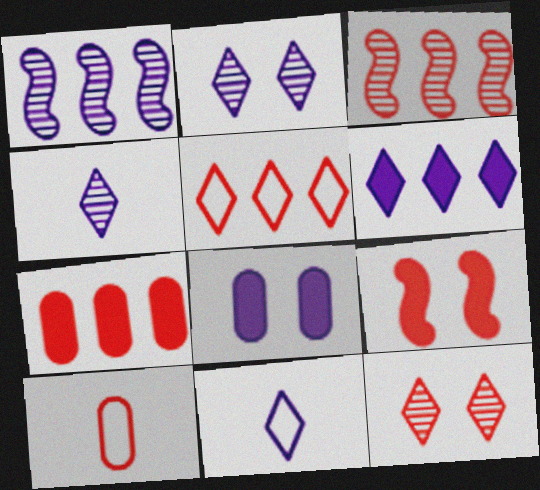[[1, 8, 11], 
[2, 6, 11], 
[3, 5, 7]]